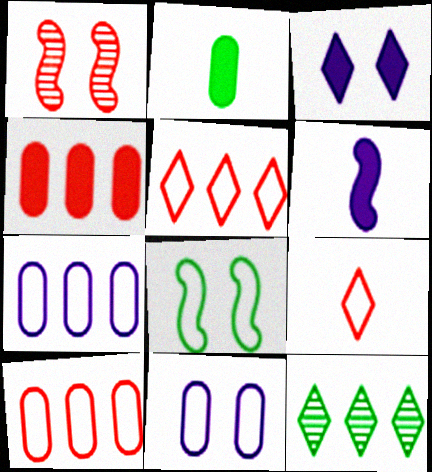[[1, 4, 9], 
[2, 8, 12], 
[3, 9, 12], 
[7, 8, 9]]